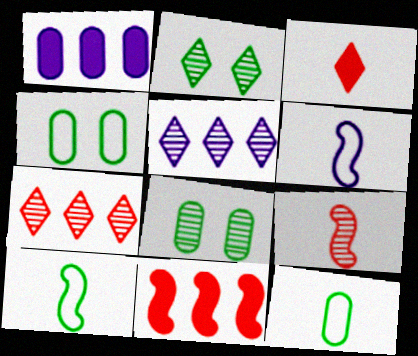[[5, 8, 9]]